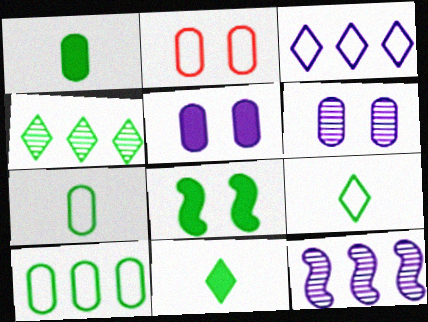[[2, 11, 12], 
[4, 7, 8]]